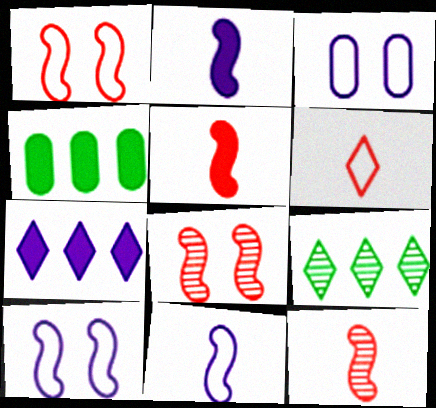[[3, 5, 9]]